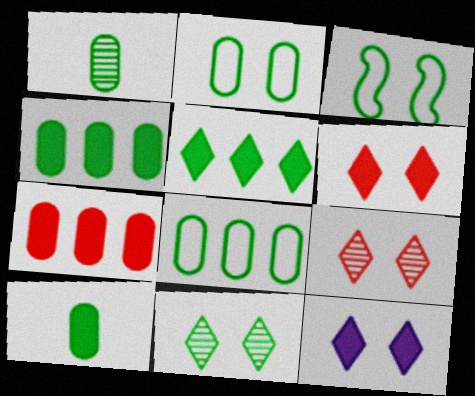[[1, 2, 4], 
[1, 3, 5]]